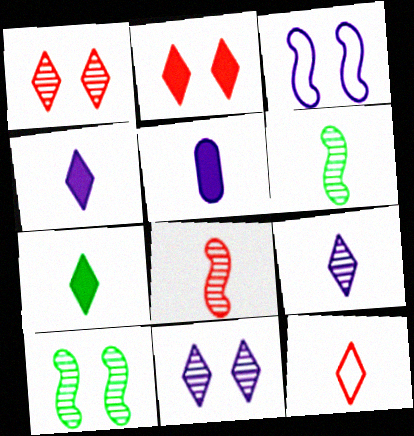[[5, 6, 12], 
[7, 9, 12]]